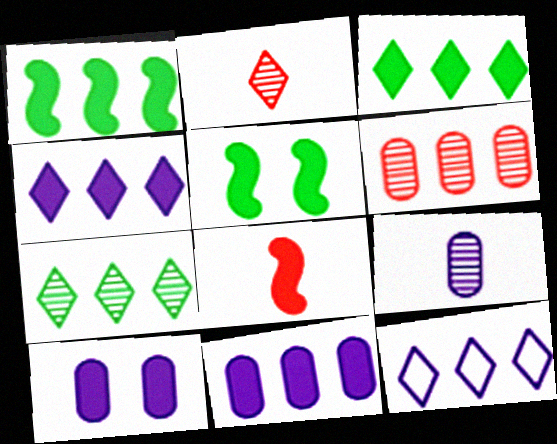[[1, 6, 12], 
[3, 8, 10]]